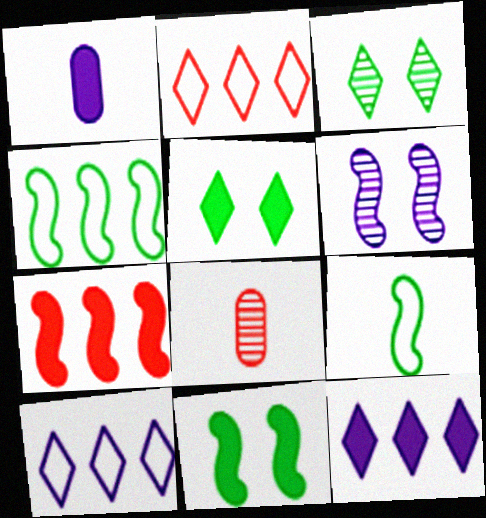[[1, 5, 7], 
[1, 6, 10], 
[6, 7, 9], 
[8, 10, 11]]